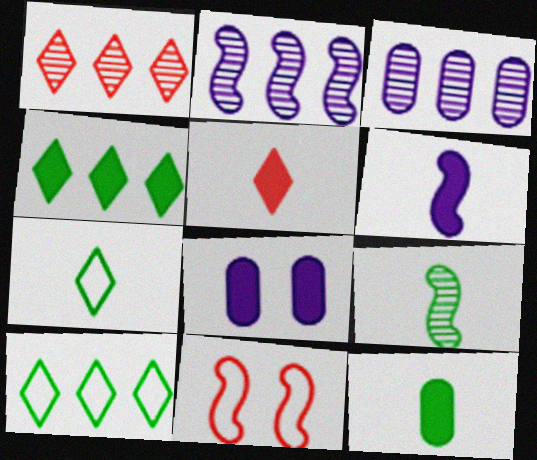[[5, 6, 12], 
[7, 9, 12]]